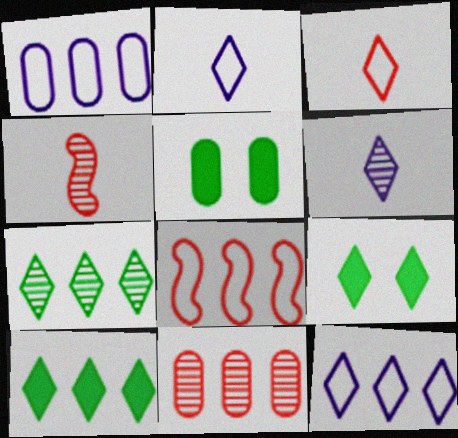[[1, 4, 9], 
[4, 5, 12], 
[5, 6, 8]]